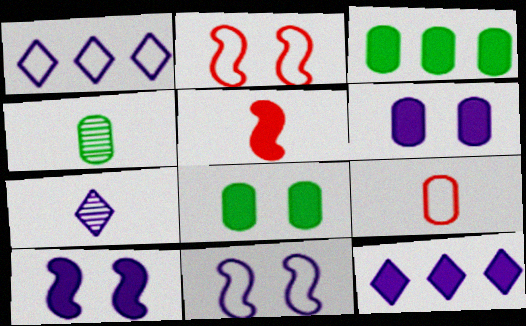[[2, 3, 7], 
[2, 4, 12], 
[5, 8, 12]]